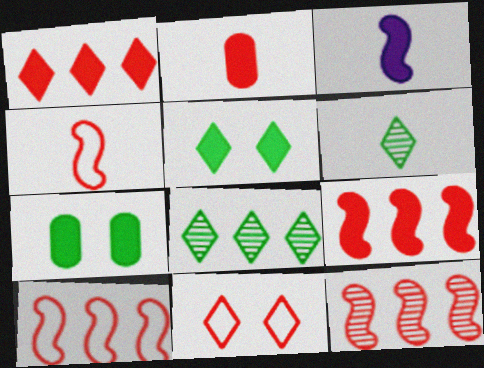[[1, 3, 7], 
[2, 11, 12], 
[9, 10, 12]]